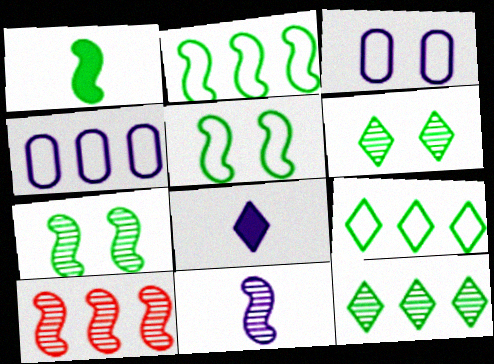[[1, 2, 7], 
[7, 10, 11]]